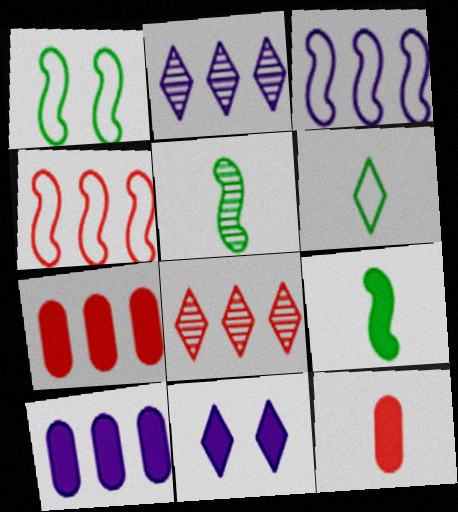[[1, 2, 12], 
[2, 3, 10], 
[4, 7, 8], 
[6, 8, 11], 
[7, 9, 11]]